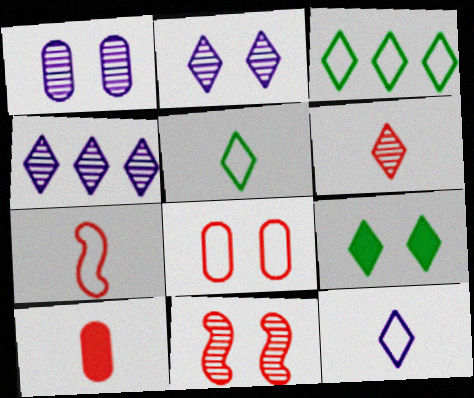[[6, 7, 10]]